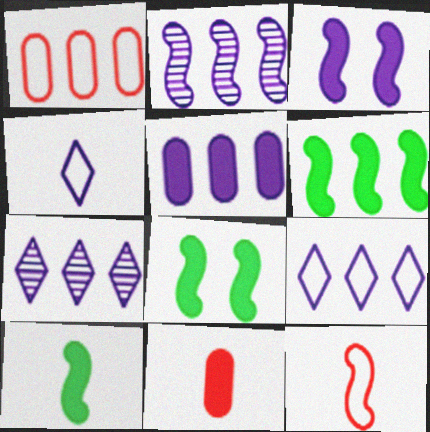[[1, 6, 7], 
[2, 5, 9], 
[2, 8, 12], 
[6, 8, 10]]